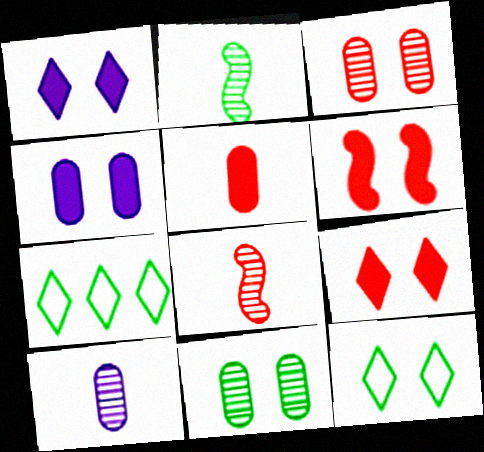[[4, 7, 8], 
[6, 7, 10]]